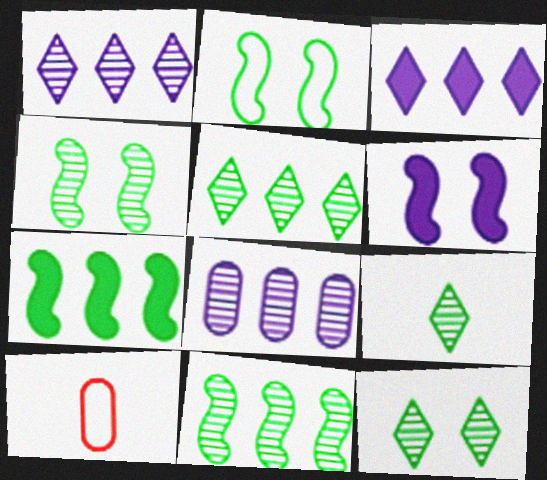[[3, 4, 10], 
[5, 6, 10], 
[5, 9, 12]]